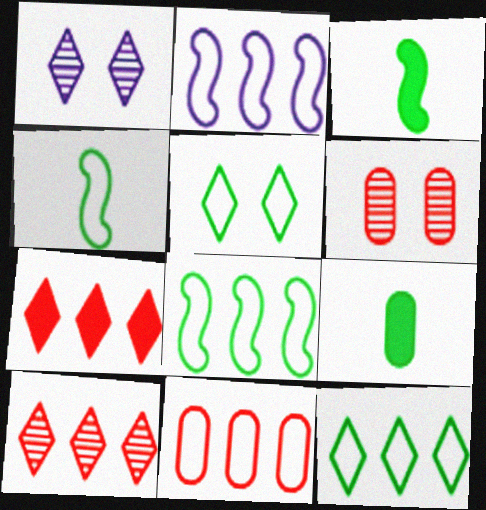[[1, 3, 11], 
[2, 11, 12]]